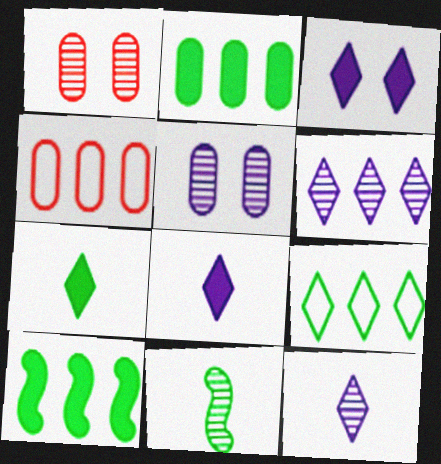[[1, 6, 11], 
[3, 4, 11], 
[4, 6, 10]]